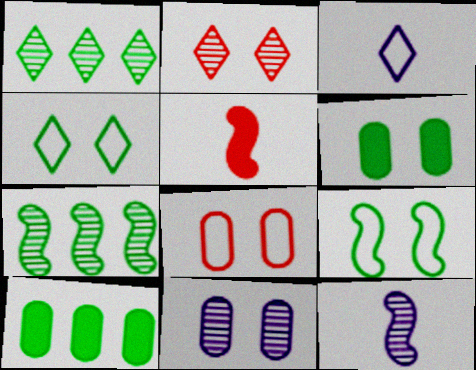[[6, 8, 11]]